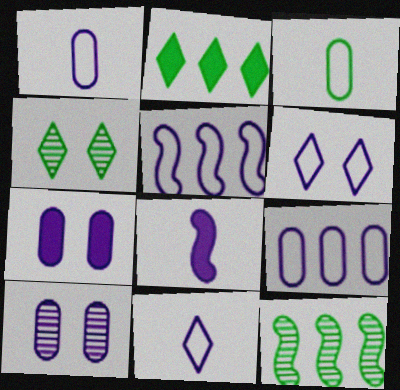[[1, 5, 6]]